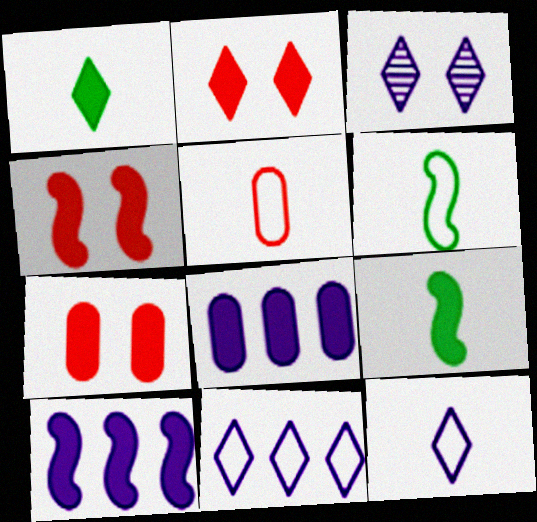[[1, 4, 8], 
[1, 7, 10], 
[2, 4, 7], 
[2, 8, 9], 
[4, 9, 10], 
[5, 6, 12]]